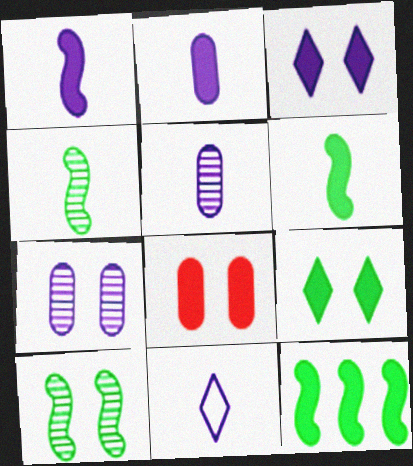[[1, 5, 11]]